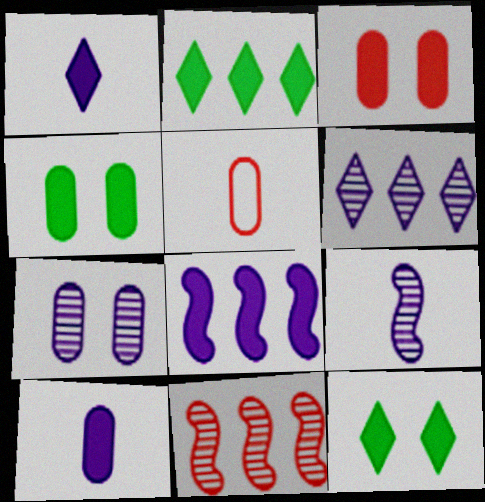[[6, 7, 9]]